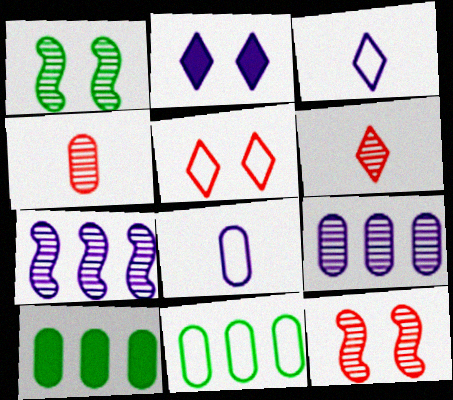[[1, 6, 9], 
[2, 7, 8], 
[3, 10, 12]]